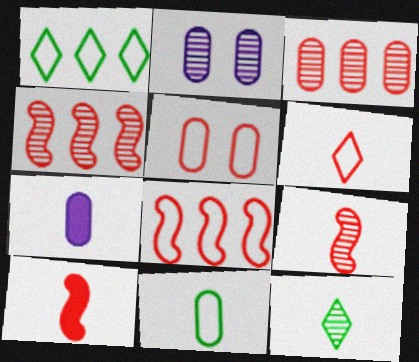[[1, 2, 10], 
[2, 4, 12], 
[5, 6, 8]]